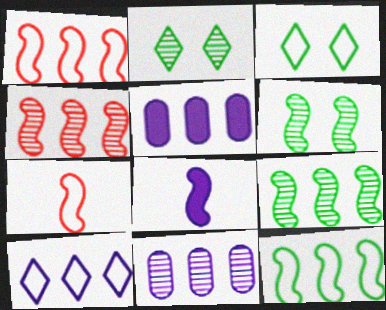[[1, 6, 8], 
[2, 5, 7]]